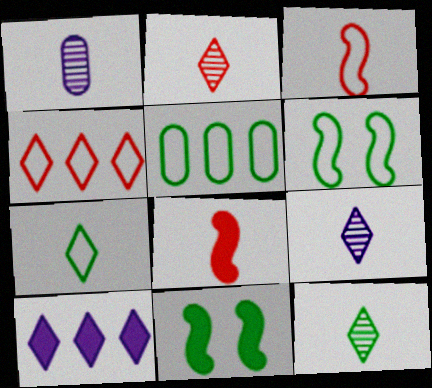[[1, 4, 11], 
[1, 7, 8], 
[2, 9, 12], 
[5, 6, 7], 
[5, 11, 12]]